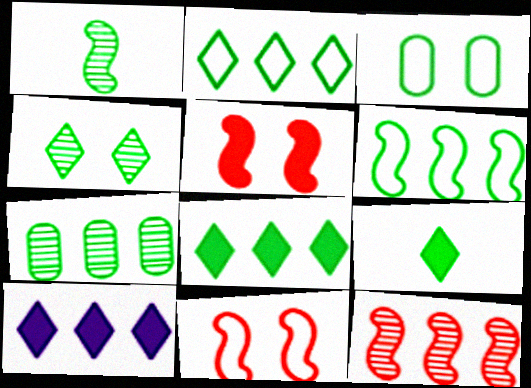[[1, 3, 8], 
[1, 4, 7], 
[2, 4, 9], 
[6, 7, 8]]